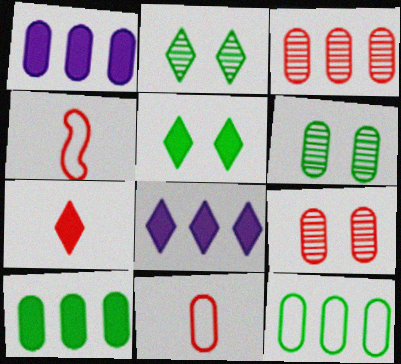[[1, 2, 4], 
[1, 3, 12], 
[1, 6, 11], 
[4, 6, 8], 
[5, 7, 8]]